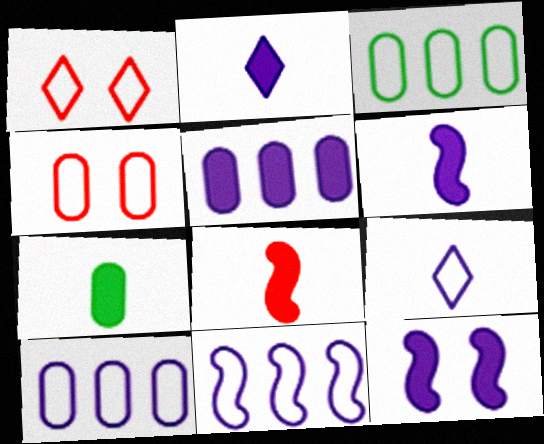[[2, 5, 12], 
[2, 7, 8]]